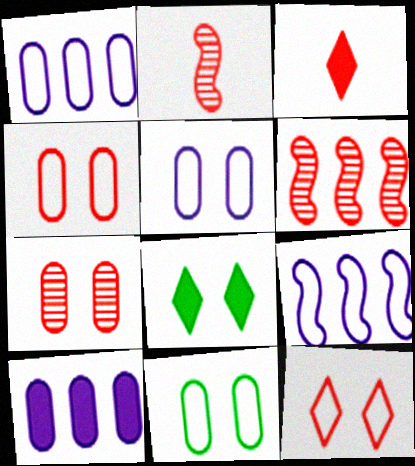[[1, 2, 8], 
[3, 4, 6], 
[4, 5, 11]]